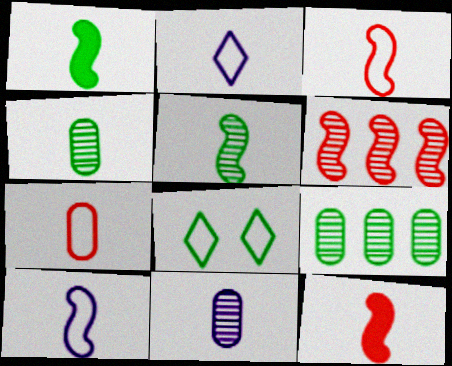[[1, 8, 9], 
[2, 4, 12], 
[5, 10, 12]]